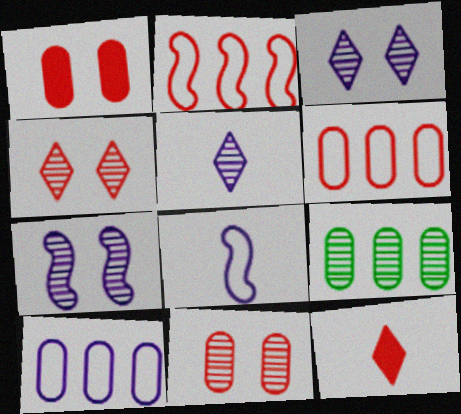[[2, 11, 12]]